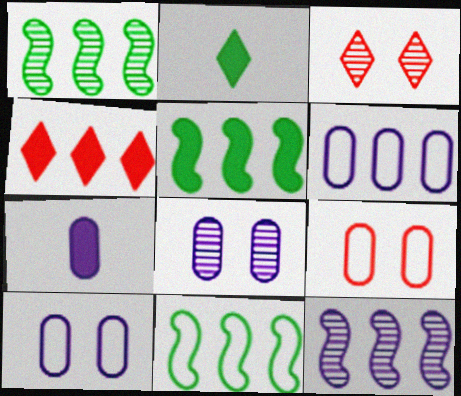[[1, 4, 6], 
[1, 5, 11], 
[2, 9, 12], 
[3, 7, 11], 
[6, 7, 8]]